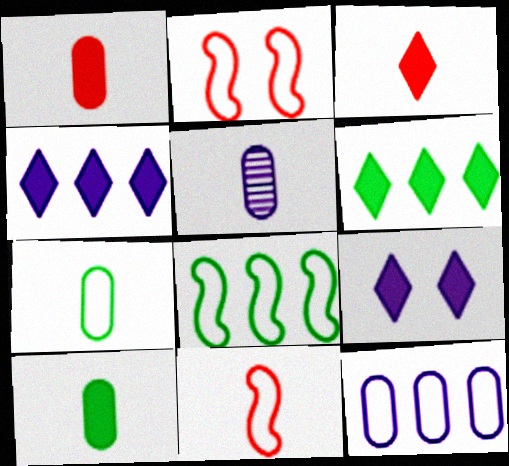[[1, 5, 7], 
[2, 5, 6], 
[3, 6, 9]]